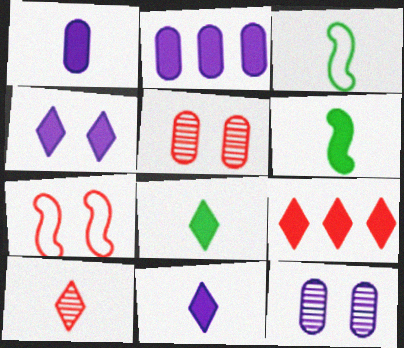[[1, 3, 10], 
[3, 9, 12], 
[4, 8, 9]]